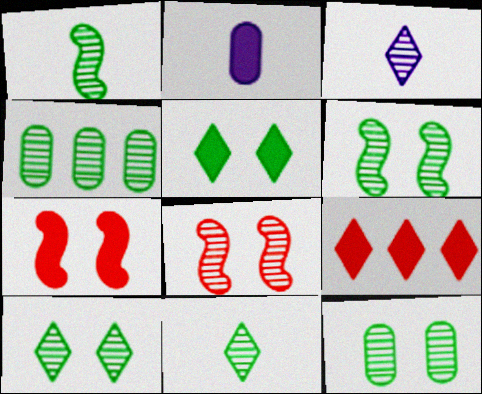[[1, 4, 10], 
[3, 4, 8], 
[4, 6, 11], 
[6, 10, 12]]